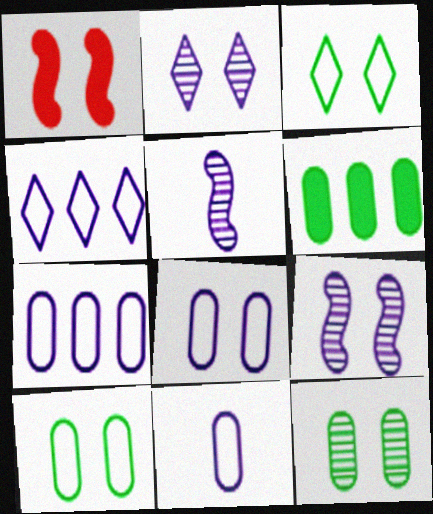[[1, 2, 10], 
[7, 8, 11]]